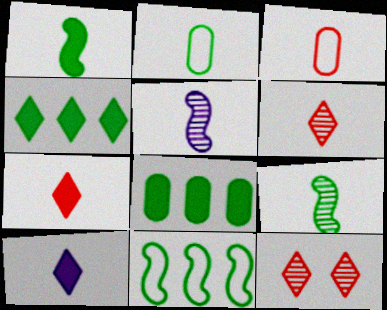[[2, 5, 7], 
[3, 9, 10]]